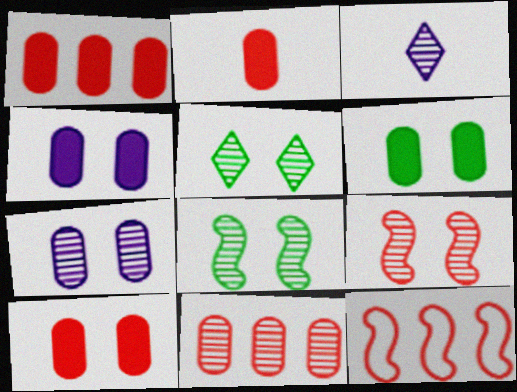[[1, 2, 10], 
[3, 6, 12], 
[3, 8, 11], 
[4, 6, 10], 
[5, 7, 9]]